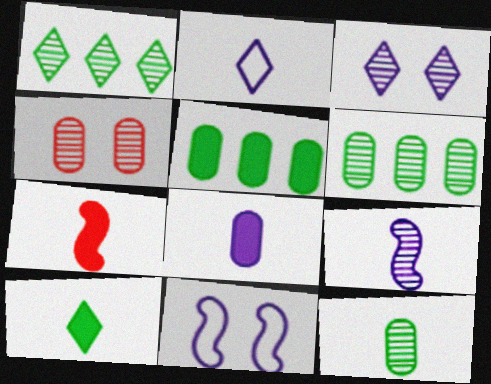[[1, 4, 9], 
[2, 7, 12], 
[2, 8, 9], 
[7, 8, 10]]